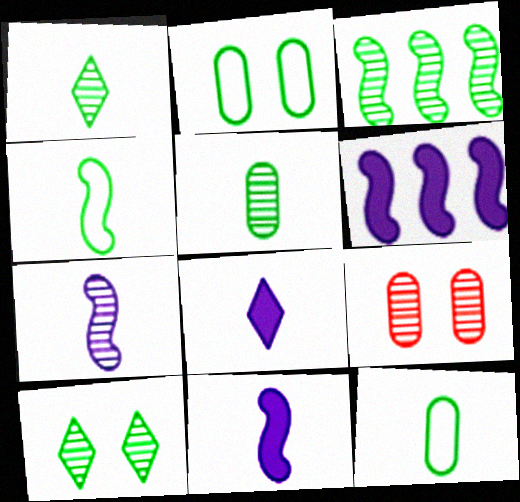[[3, 5, 10]]